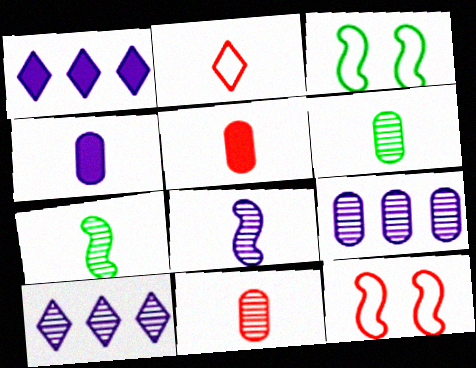[[1, 3, 11], 
[1, 6, 12], 
[2, 4, 7], 
[3, 5, 10]]